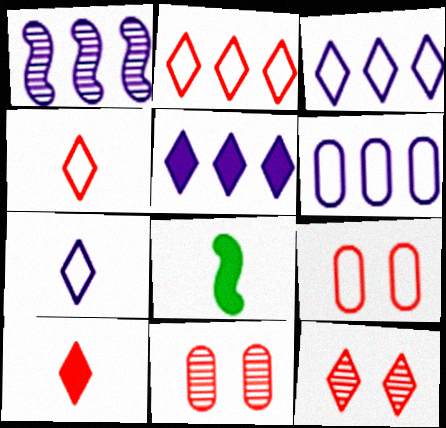[[1, 5, 6], 
[2, 10, 12], 
[3, 8, 11], 
[6, 8, 12]]